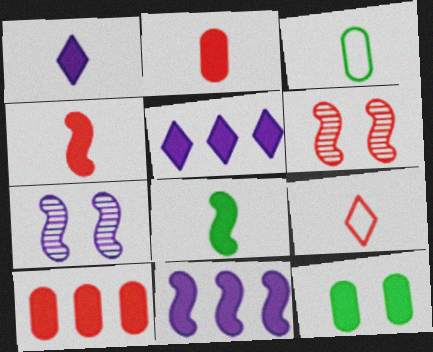[[1, 2, 8], 
[3, 5, 6], 
[4, 5, 12], 
[6, 9, 10]]